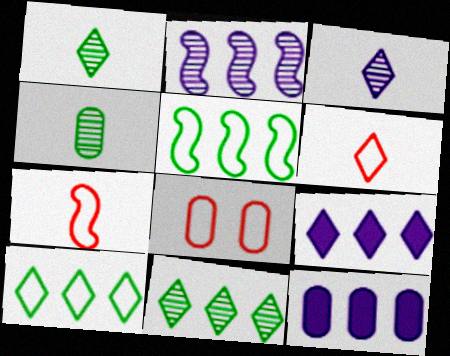[[4, 8, 12]]